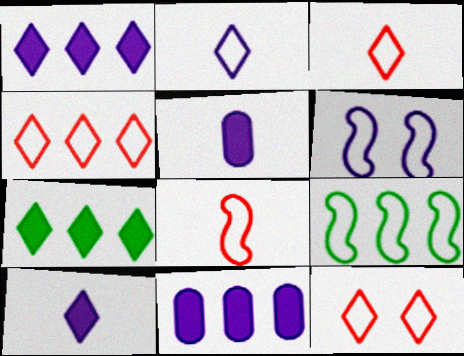[[3, 4, 12], 
[6, 8, 9]]